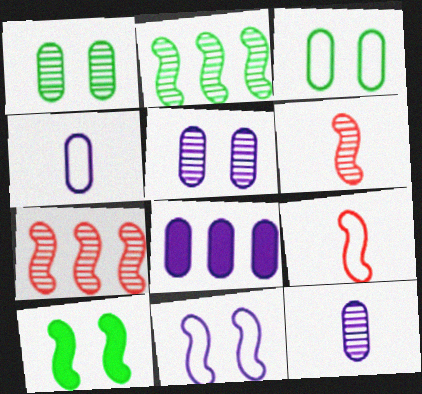[[4, 5, 8]]